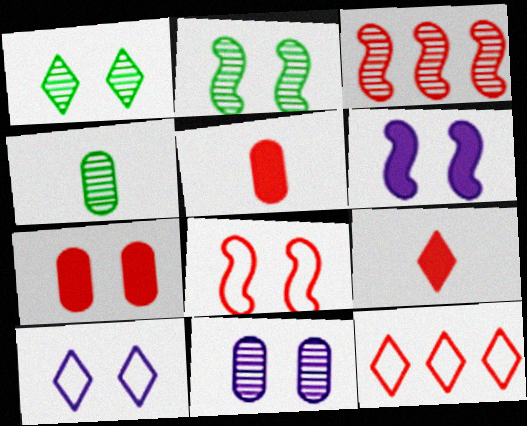[[2, 6, 8], 
[2, 7, 10], 
[4, 6, 12], 
[6, 10, 11]]